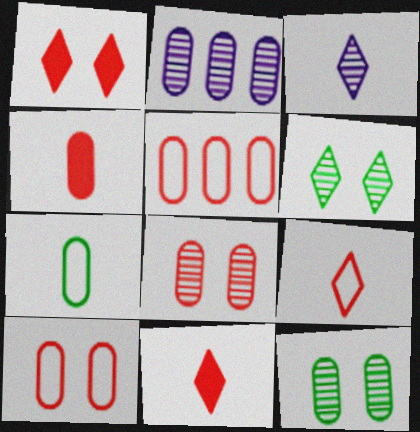[[4, 5, 8]]